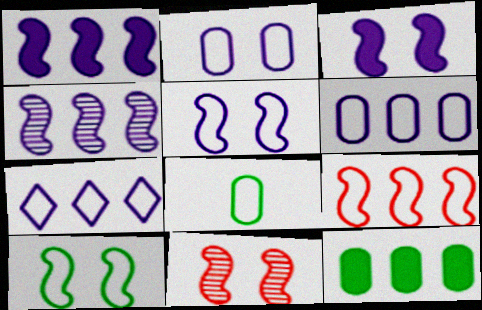[[3, 10, 11]]